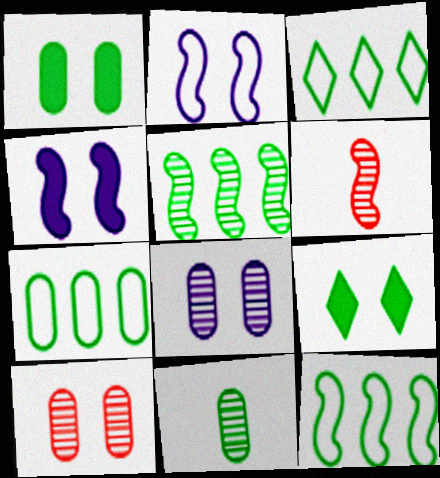[[1, 7, 11], 
[2, 9, 10], 
[3, 7, 12], 
[4, 6, 12], 
[9, 11, 12]]